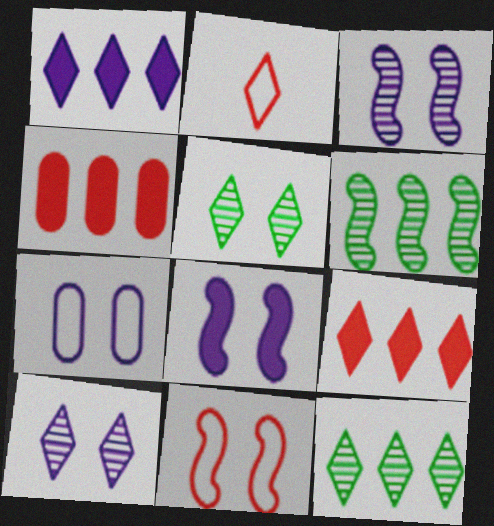[[1, 2, 5], 
[7, 8, 10]]